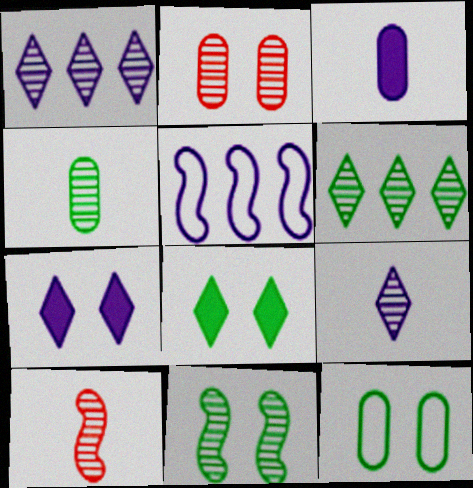[[4, 6, 11], 
[4, 9, 10], 
[8, 11, 12]]